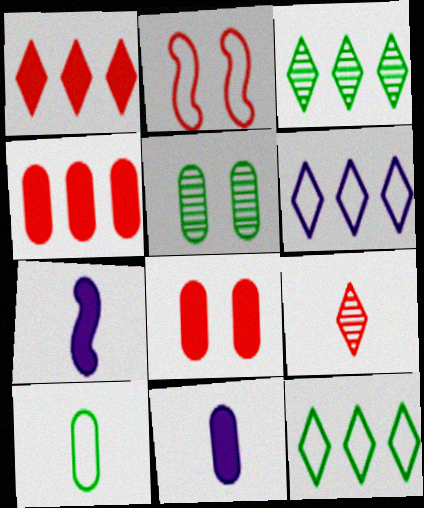[[1, 3, 6], 
[2, 3, 11], 
[2, 4, 9], 
[2, 6, 10], 
[7, 9, 10]]